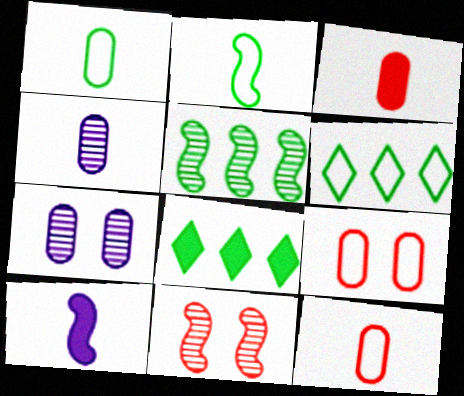[[1, 3, 4]]